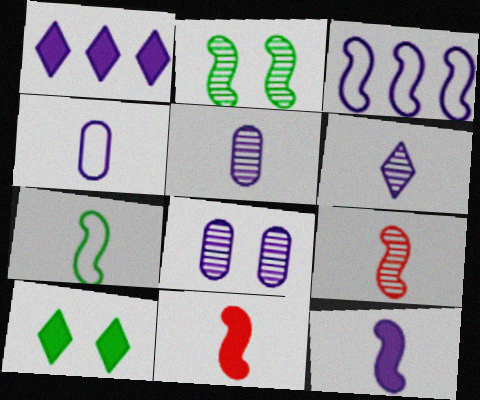[[2, 3, 11], 
[4, 6, 12], 
[7, 9, 12]]